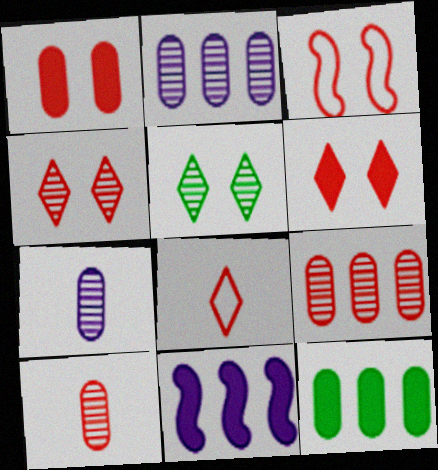[[1, 3, 4]]